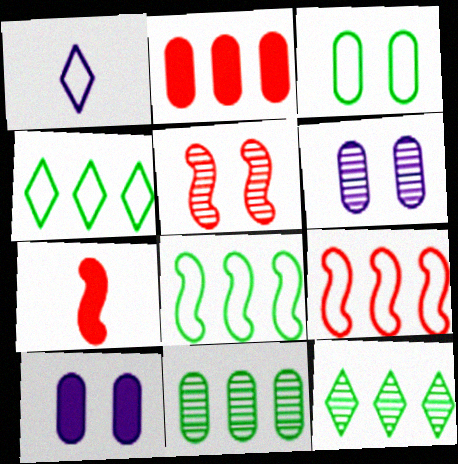[[1, 3, 9], 
[4, 6, 7], 
[5, 7, 9]]